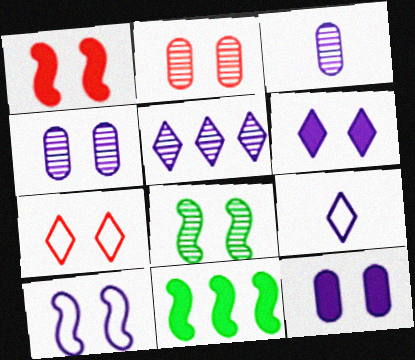[[1, 2, 7], 
[1, 8, 10], 
[2, 9, 11], 
[3, 7, 11], 
[4, 6, 10], 
[5, 6, 9], 
[7, 8, 12]]